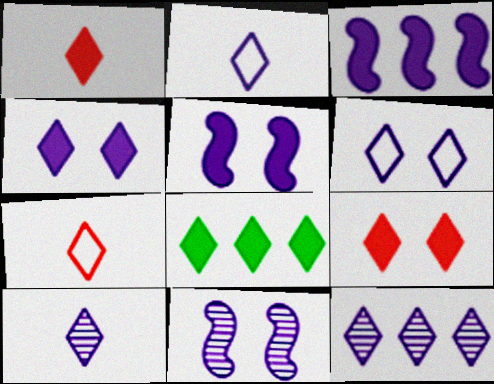[[1, 4, 8], 
[2, 4, 12]]